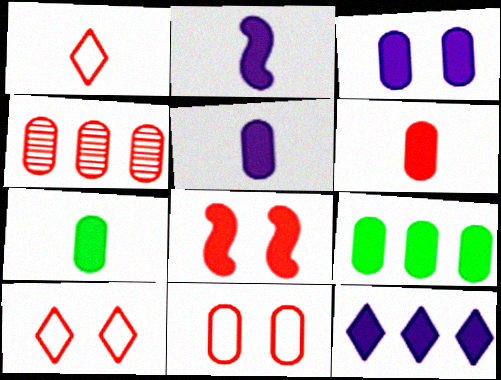[[1, 4, 8], 
[2, 3, 12], 
[3, 6, 9], 
[4, 6, 11], 
[5, 6, 7], 
[7, 8, 12]]